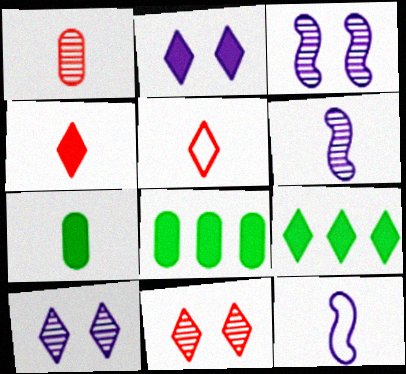[[2, 4, 9], 
[3, 5, 8], 
[5, 6, 7], 
[5, 9, 10], 
[8, 11, 12]]